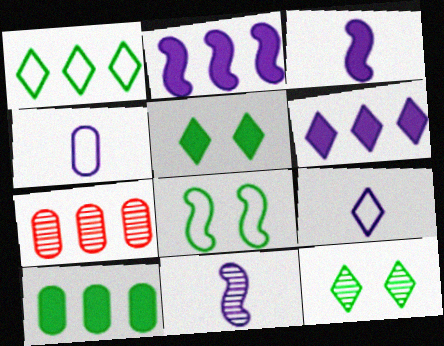[[1, 2, 7], 
[7, 11, 12]]